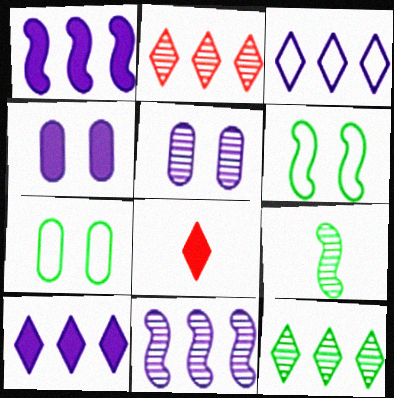[[2, 5, 9], 
[7, 8, 11]]